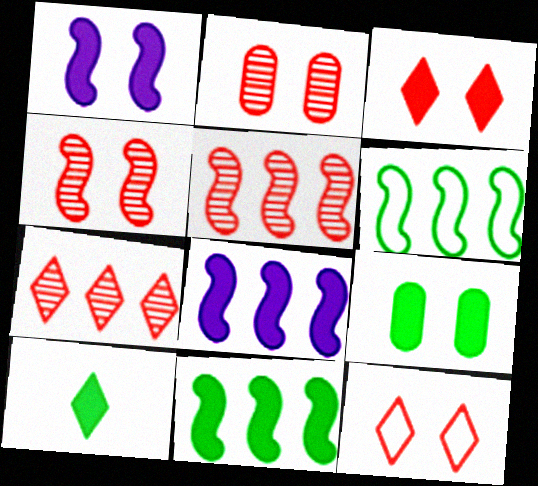[[1, 3, 9], 
[5, 6, 8], 
[9, 10, 11]]